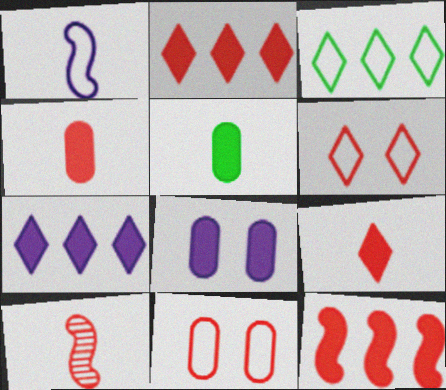[[1, 3, 11], 
[2, 10, 11], 
[3, 8, 10]]